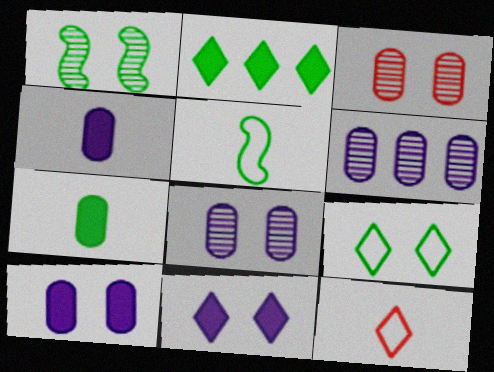[]